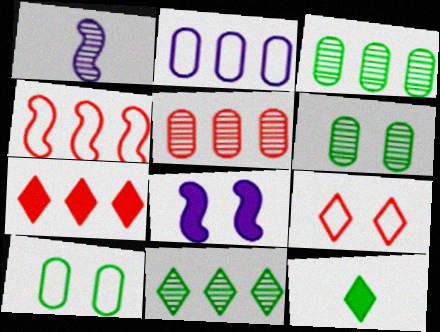[[1, 7, 10], 
[4, 5, 7], 
[6, 8, 9]]